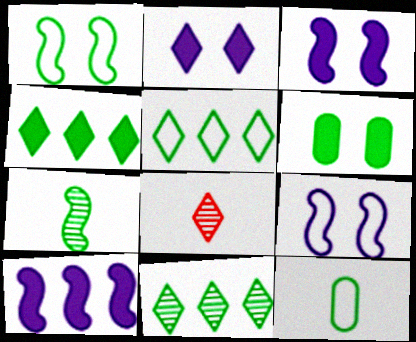[[1, 5, 12], 
[2, 5, 8], 
[4, 5, 11], 
[5, 6, 7]]